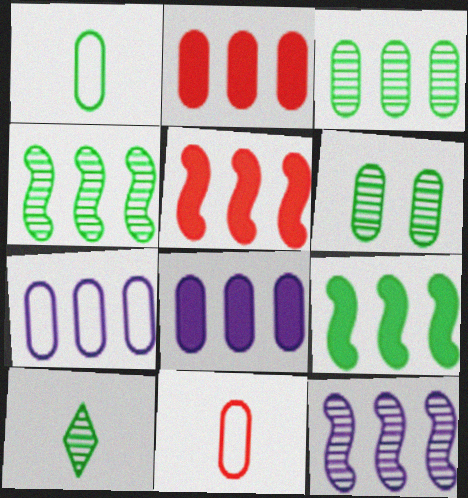[[2, 3, 7], 
[4, 6, 10], 
[6, 8, 11]]